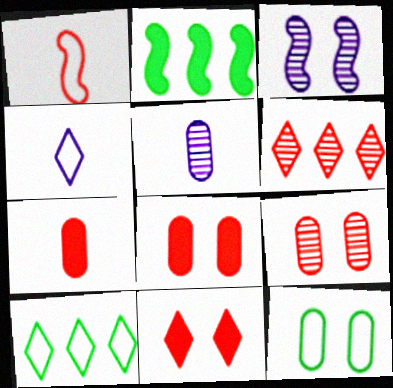[[1, 2, 3], 
[1, 6, 8], 
[2, 4, 9], 
[3, 7, 10], 
[3, 11, 12]]